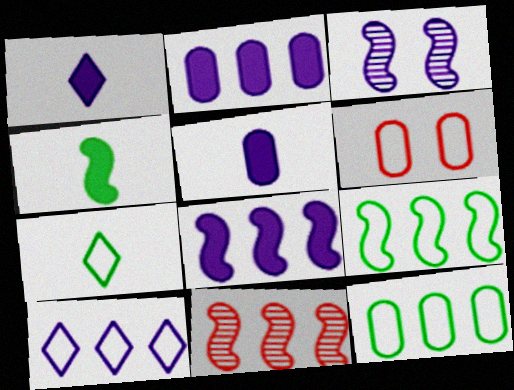[[3, 5, 10], 
[8, 9, 11]]